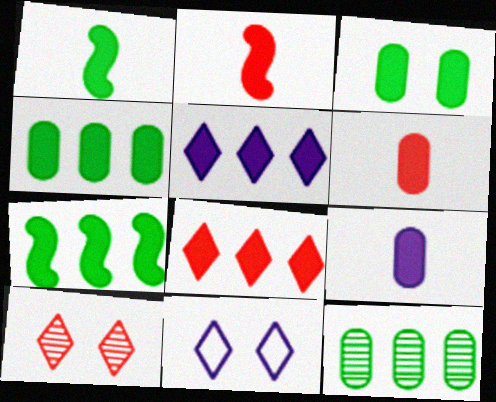[[2, 3, 5], 
[2, 11, 12]]